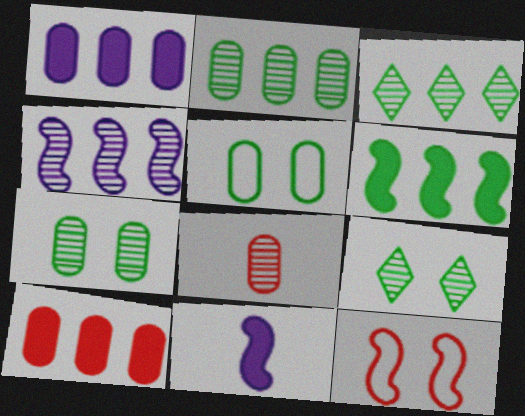[[1, 5, 8], 
[4, 8, 9]]